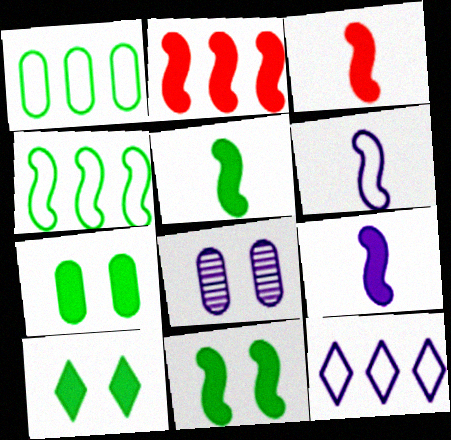[[2, 9, 11], 
[3, 5, 9], 
[7, 10, 11], 
[8, 9, 12]]